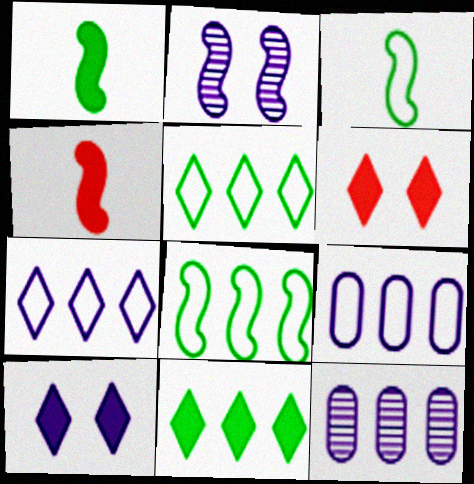[[2, 4, 8], 
[3, 6, 12]]